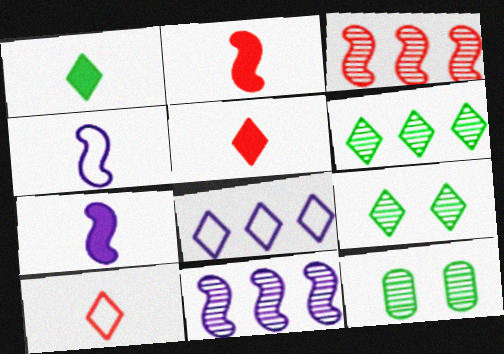[[2, 8, 12], 
[5, 8, 9]]